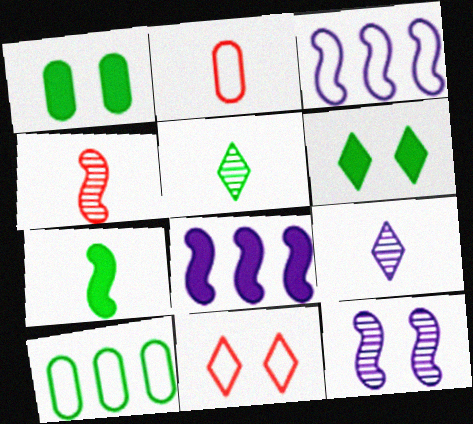[[1, 11, 12], 
[2, 7, 9]]